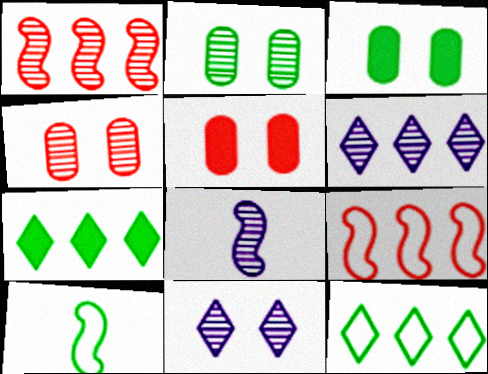[[2, 7, 10], 
[5, 6, 10], 
[5, 8, 12]]